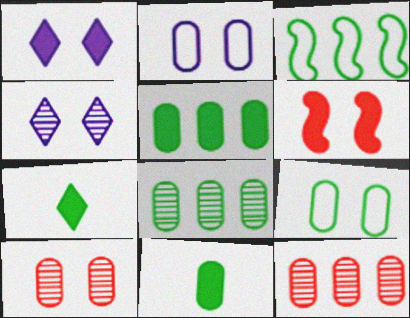[[2, 11, 12], 
[4, 6, 9], 
[8, 9, 11]]